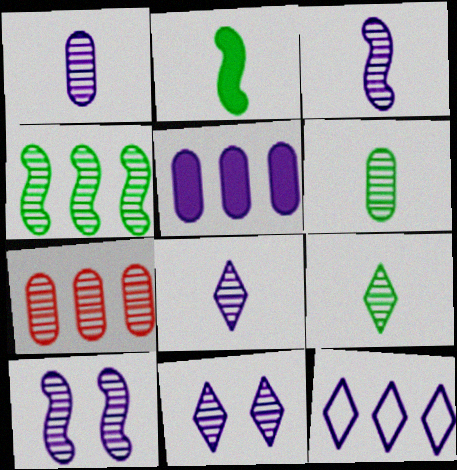[[1, 3, 8], 
[7, 9, 10]]